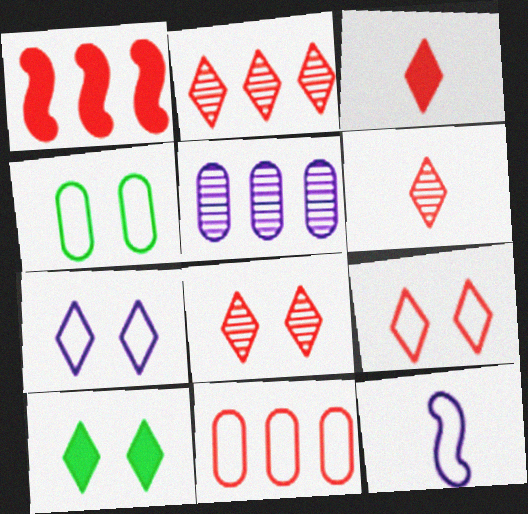[[1, 2, 11], 
[2, 3, 9], 
[2, 6, 8], 
[7, 8, 10]]